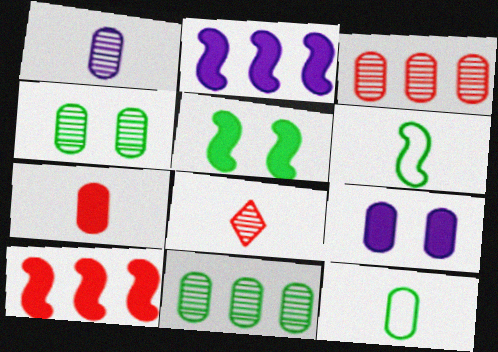[[1, 3, 4], 
[1, 7, 12], 
[3, 9, 12]]